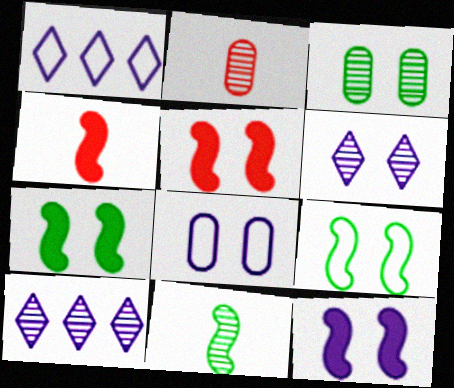[[1, 2, 7], 
[1, 3, 4], 
[5, 7, 12], 
[6, 8, 12]]